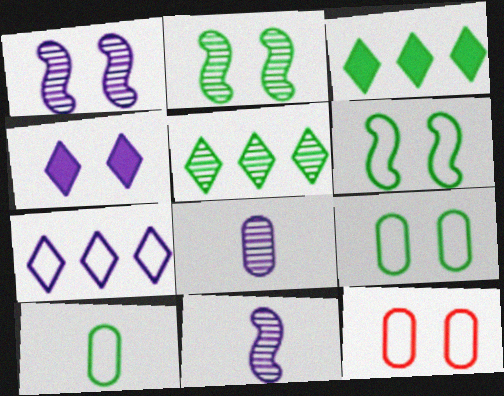[[2, 3, 10], 
[2, 4, 12], 
[3, 11, 12]]